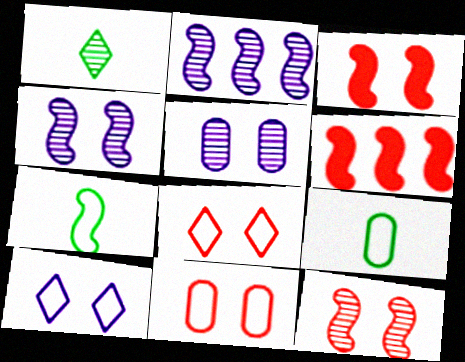[[2, 3, 7], 
[4, 6, 7]]